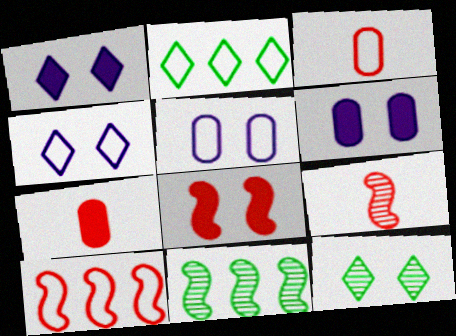[[1, 3, 11], 
[2, 6, 9], 
[4, 7, 11], 
[5, 8, 12], 
[8, 9, 10]]